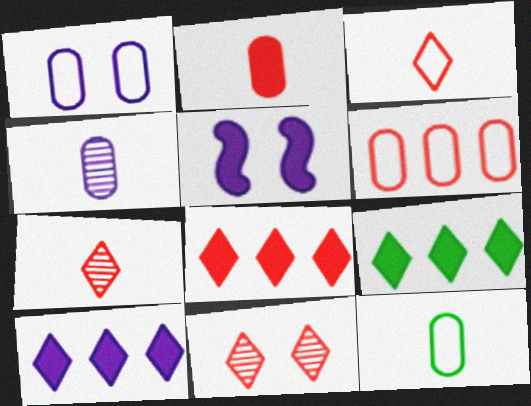[[1, 6, 12], 
[2, 4, 12], 
[2, 5, 9], 
[3, 8, 11], 
[8, 9, 10]]